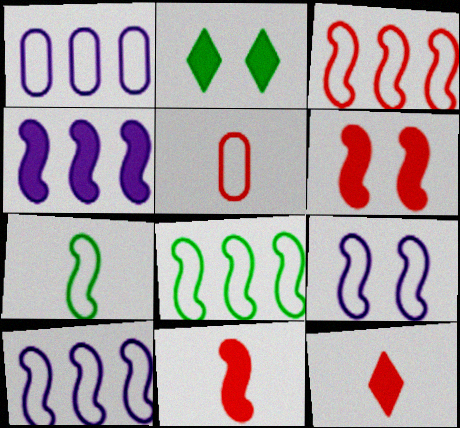[[3, 7, 9], 
[3, 8, 10]]